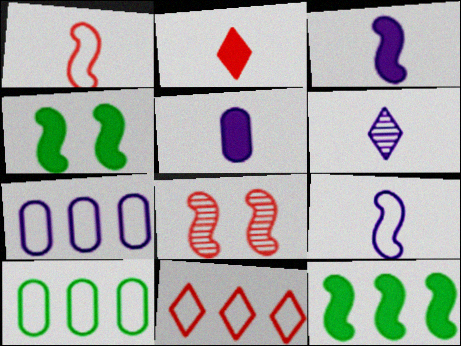[[5, 6, 9], 
[8, 9, 12]]